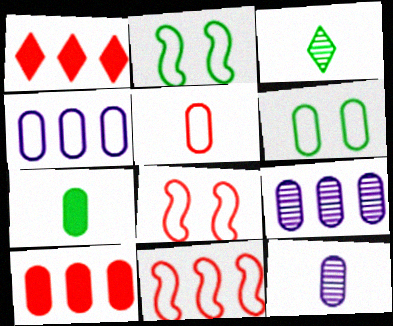[[1, 2, 12], 
[4, 5, 6], 
[5, 7, 12], 
[6, 10, 12]]